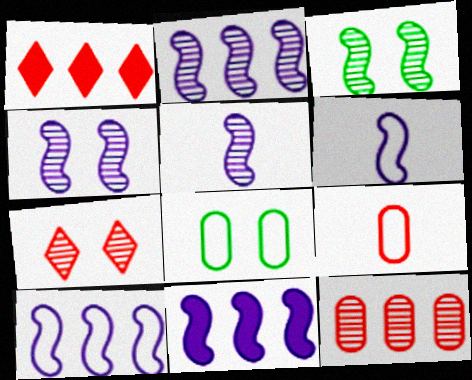[[1, 5, 8], 
[2, 4, 5], 
[2, 10, 11], 
[4, 6, 11]]